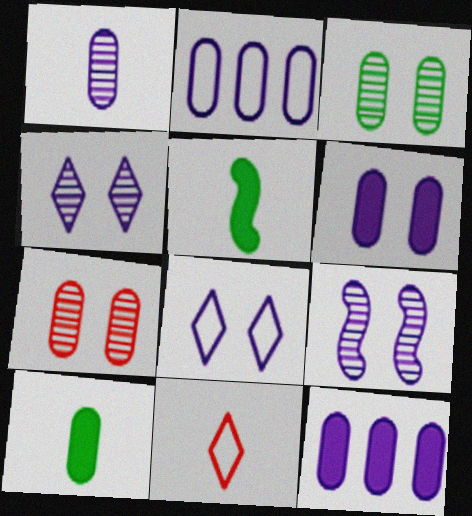[[1, 2, 6], 
[1, 5, 11], 
[2, 7, 10], 
[6, 8, 9]]